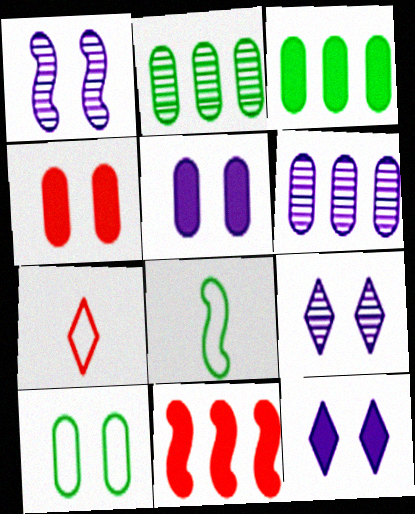[[1, 3, 7], 
[1, 8, 11]]